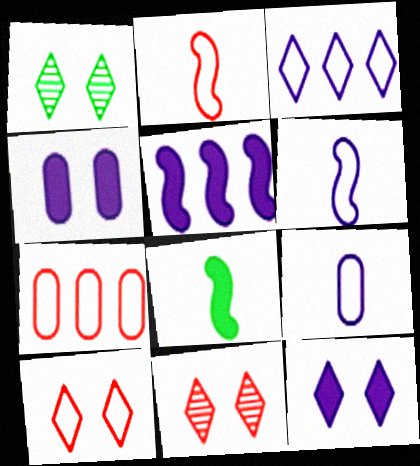[[1, 10, 12], 
[2, 7, 10]]